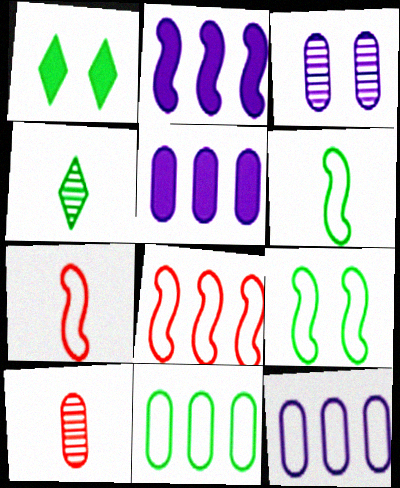[]